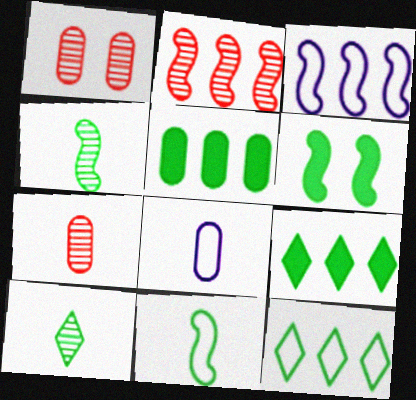[[1, 5, 8]]